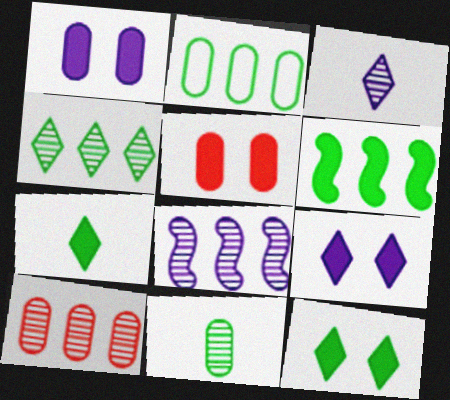[[2, 4, 6], 
[4, 8, 10]]